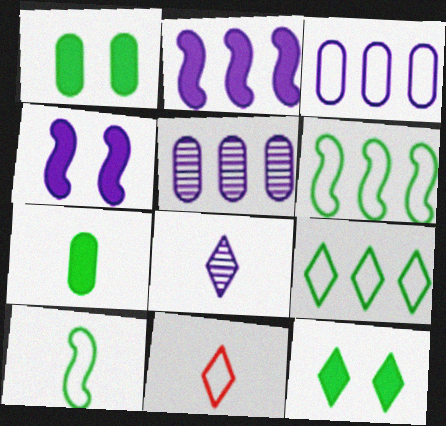[[3, 4, 8]]